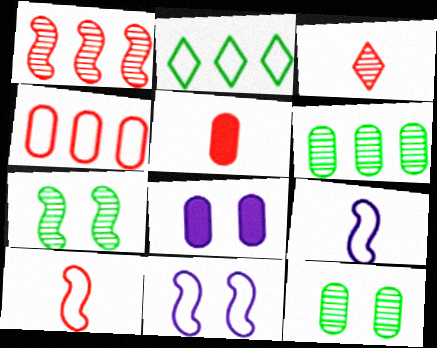[[3, 5, 10]]